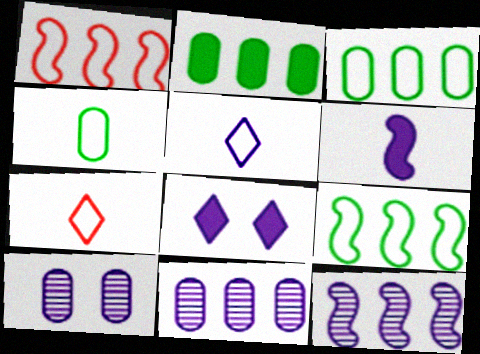[]